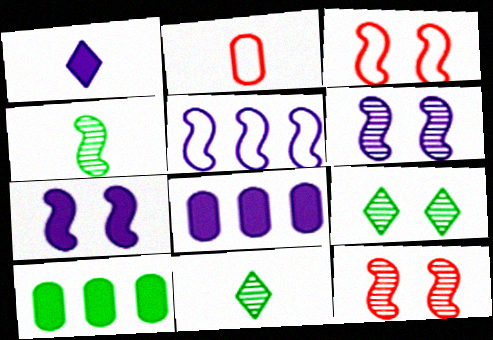[[1, 2, 4], 
[1, 7, 8], 
[3, 8, 11]]